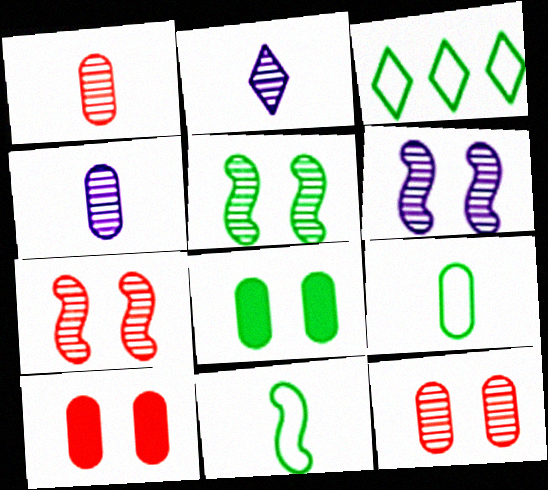[[5, 6, 7]]